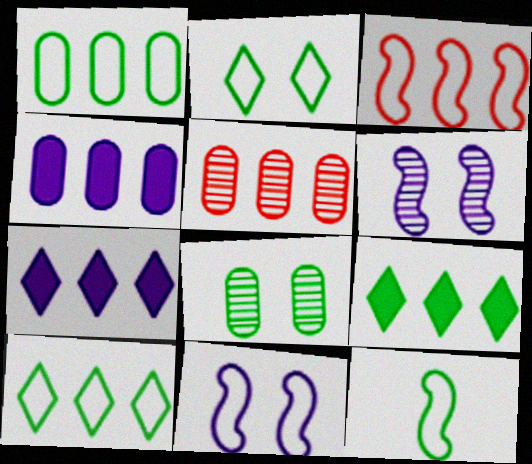[[1, 2, 12], 
[1, 4, 5], 
[3, 11, 12], 
[8, 9, 12]]